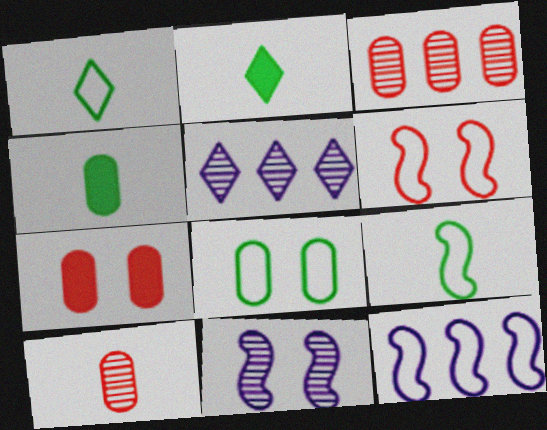[[4, 5, 6], 
[5, 7, 9], 
[6, 9, 12]]